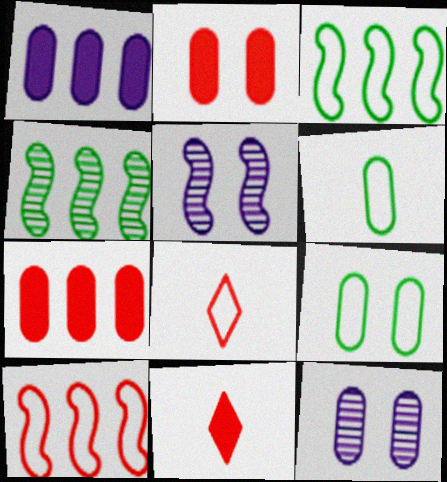[[2, 9, 12], 
[3, 11, 12], 
[6, 7, 12]]